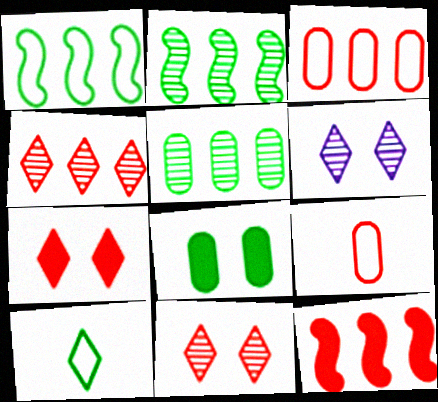[[2, 8, 10], 
[3, 4, 12], 
[9, 11, 12]]